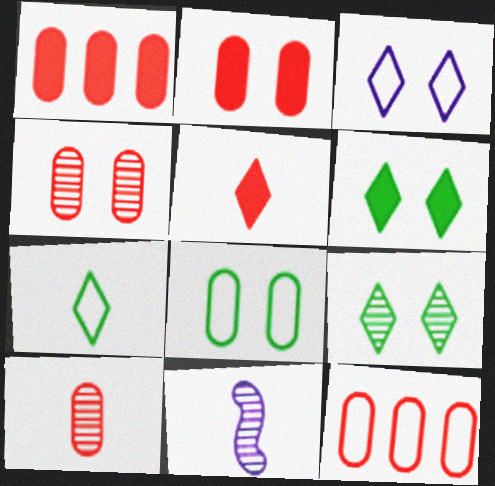[[2, 10, 12], 
[6, 11, 12]]